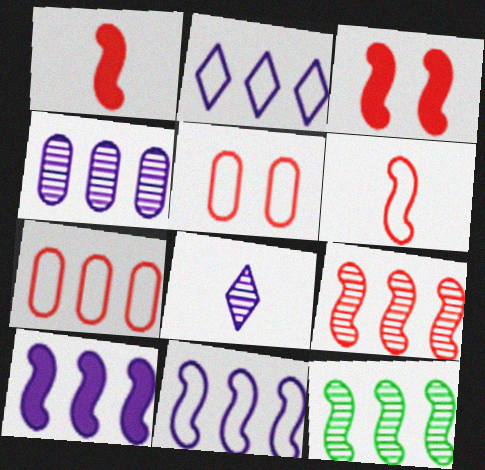[[2, 4, 10], 
[3, 6, 9]]